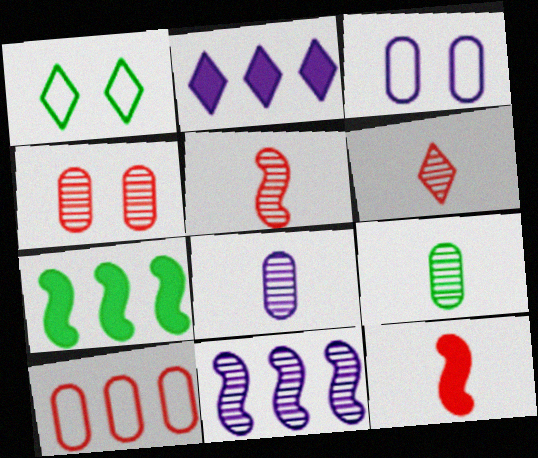[[1, 2, 6], 
[1, 7, 9], 
[3, 6, 7]]